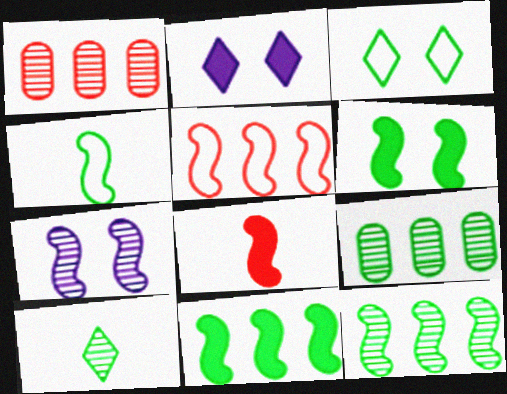[[1, 2, 4], 
[1, 7, 10], 
[4, 6, 12]]